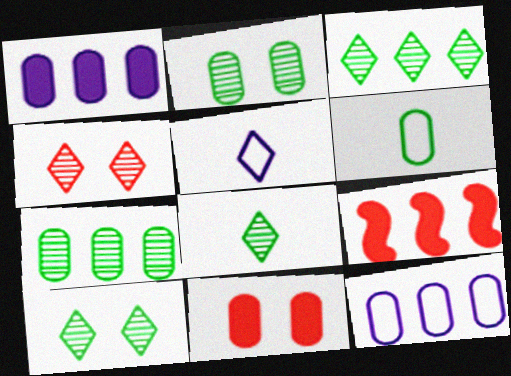[[2, 5, 9], 
[3, 8, 10], 
[3, 9, 12]]